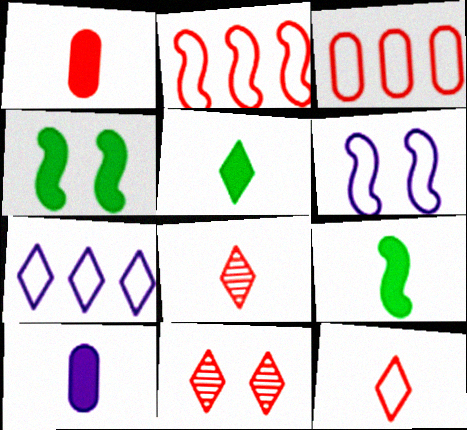[[1, 2, 11], 
[5, 7, 11]]